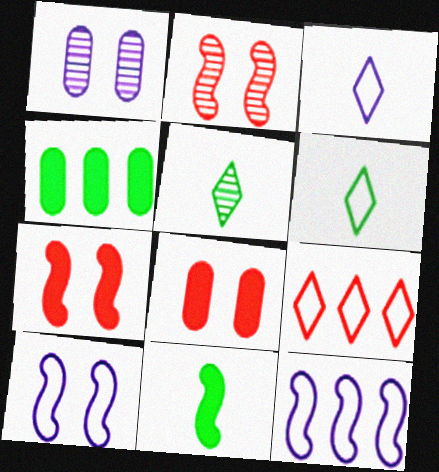[[1, 9, 11], 
[2, 3, 4], 
[2, 11, 12], 
[5, 8, 12]]